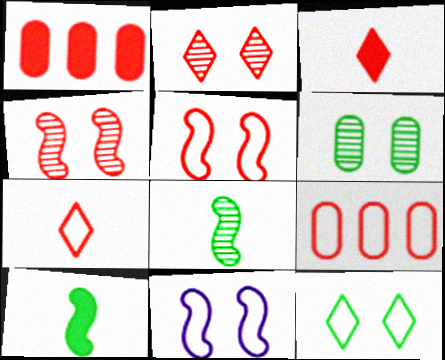[[1, 4, 7], 
[3, 4, 9], 
[5, 7, 9]]